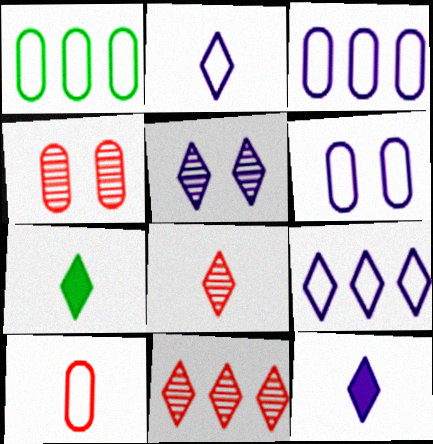[[1, 6, 10], 
[2, 7, 8], 
[5, 9, 12]]